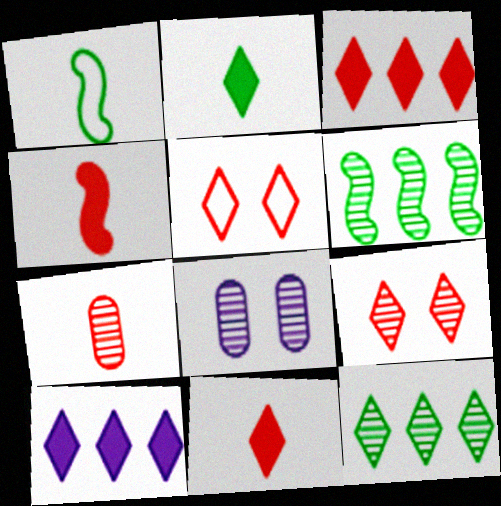[[1, 3, 8]]